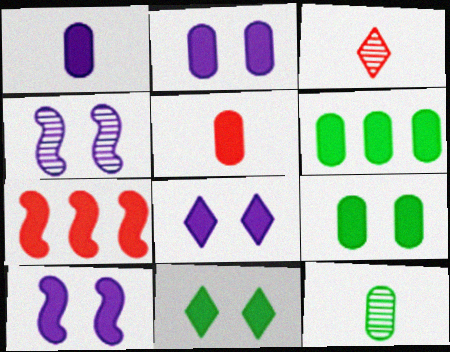[[1, 7, 11], 
[2, 5, 6], 
[2, 8, 10]]